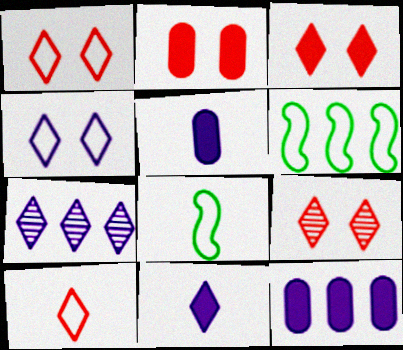[[1, 3, 9], 
[2, 7, 8], 
[4, 7, 11], 
[5, 6, 9], 
[8, 9, 12]]